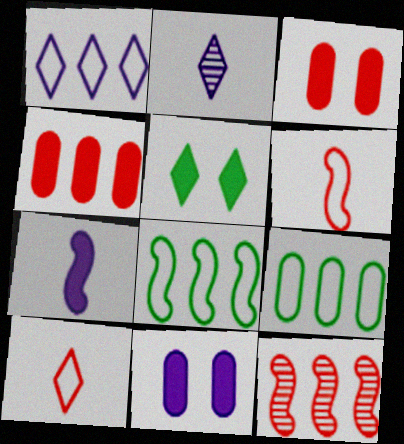[[2, 3, 8], 
[3, 10, 12], 
[4, 5, 7]]